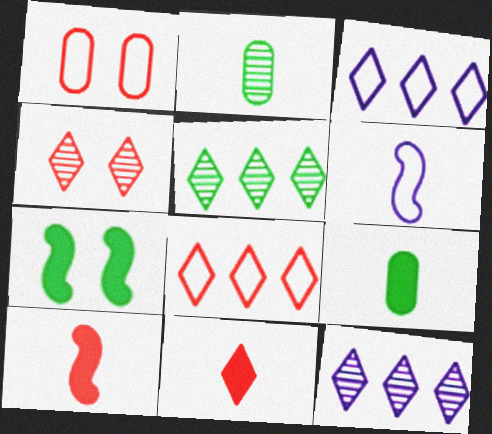[[2, 6, 11], 
[4, 8, 11]]